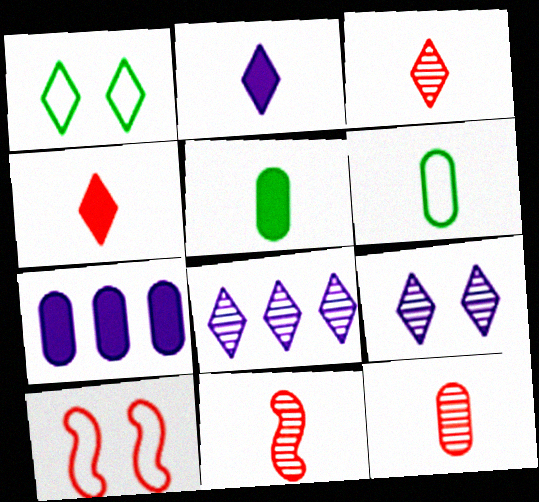[[1, 4, 8], 
[1, 7, 11], 
[2, 6, 11], 
[3, 11, 12], 
[5, 8, 10]]